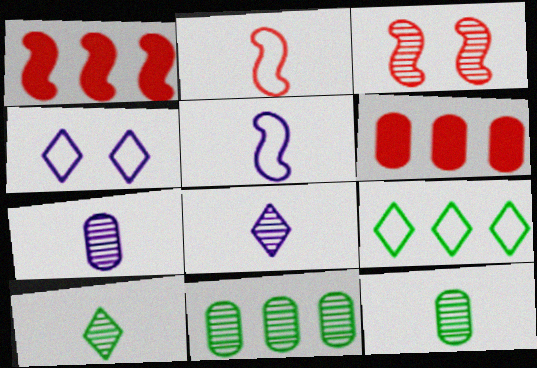[[1, 2, 3], 
[1, 4, 12], 
[3, 8, 11]]